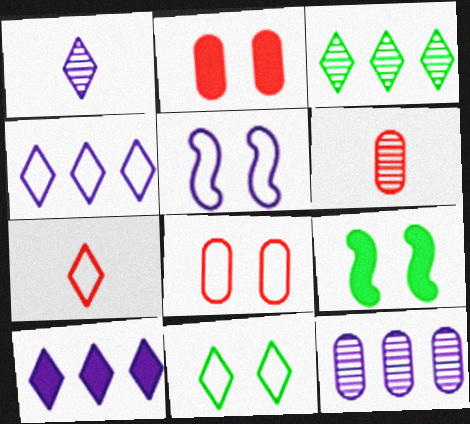[[4, 6, 9], 
[4, 7, 11], 
[5, 8, 11], 
[7, 9, 12]]